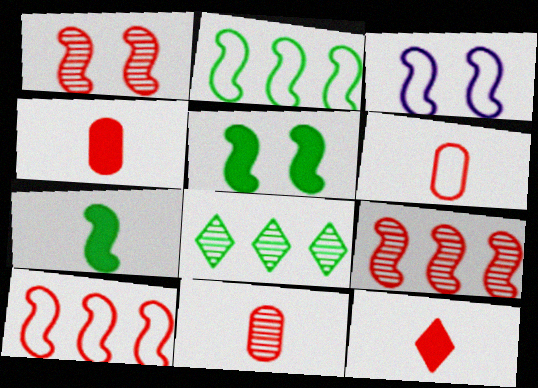[[1, 3, 5], 
[3, 4, 8], 
[3, 7, 9], 
[4, 6, 11]]